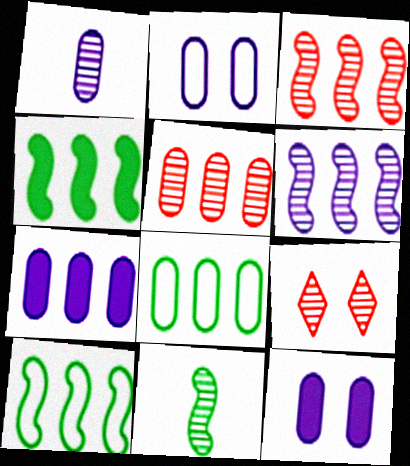[[1, 2, 7], 
[5, 7, 8]]